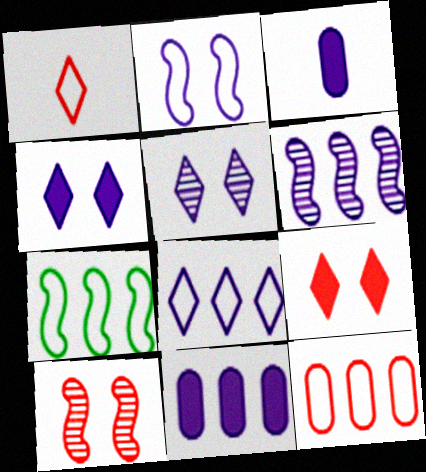[[6, 8, 11], 
[7, 8, 12]]